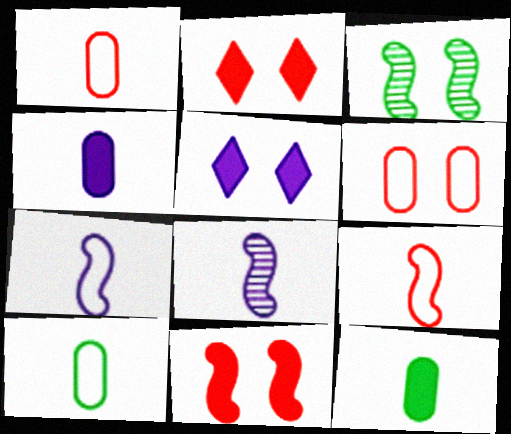[[3, 5, 6]]